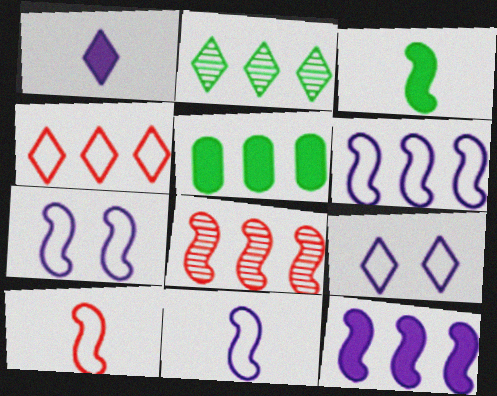[[3, 7, 8], 
[6, 7, 11]]